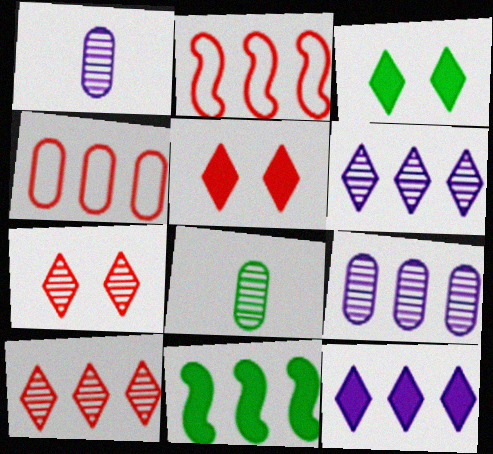[[1, 2, 3], 
[4, 6, 11]]